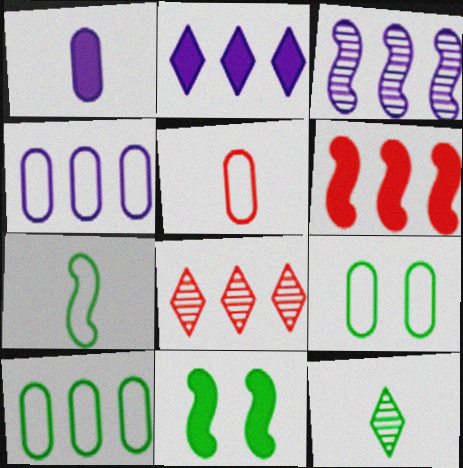[[2, 3, 4], 
[4, 5, 9], 
[10, 11, 12]]